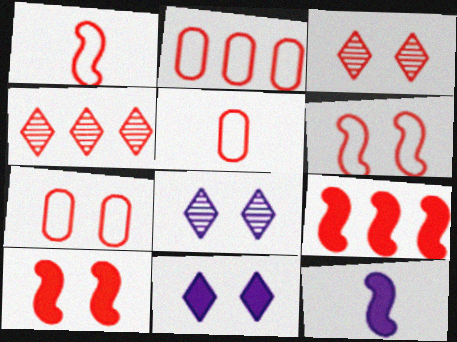[[2, 4, 9], 
[2, 5, 7], 
[3, 5, 9], 
[3, 7, 10], 
[4, 5, 10]]